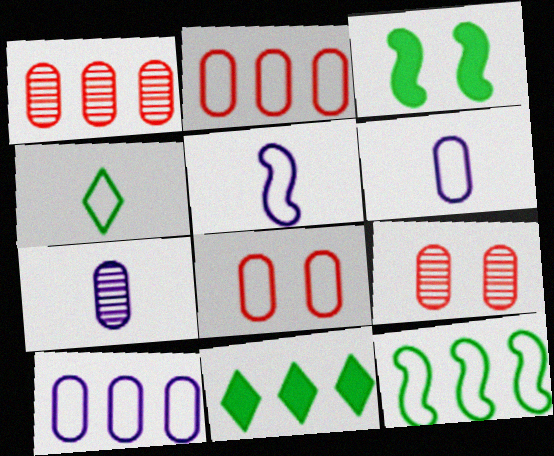[[5, 9, 11]]